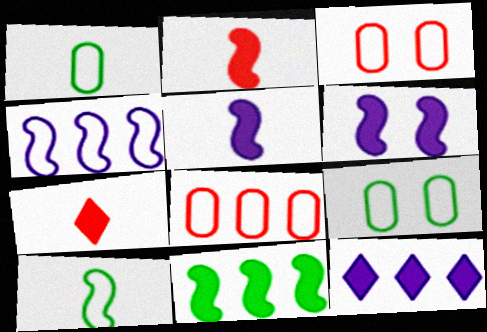[[2, 6, 11]]